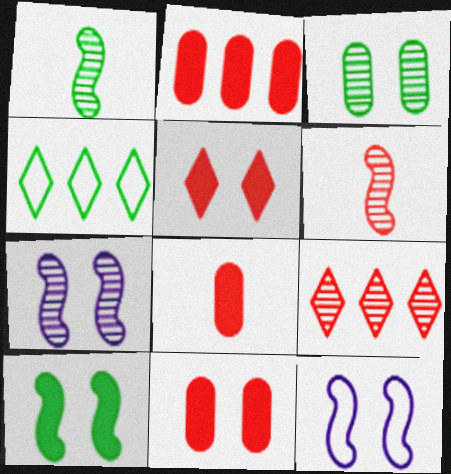[[2, 8, 11], 
[3, 5, 12], 
[4, 7, 8]]